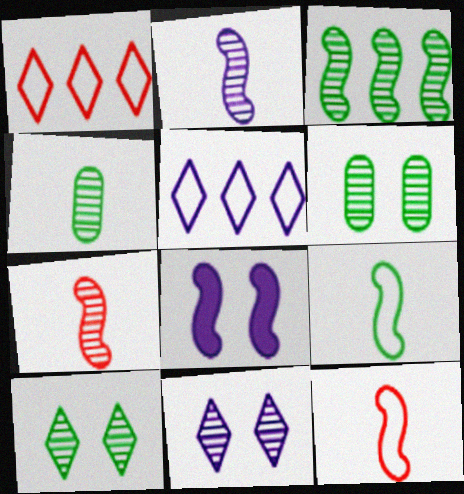[[1, 4, 8], 
[3, 4, 10], 
[3, 8, 12]]